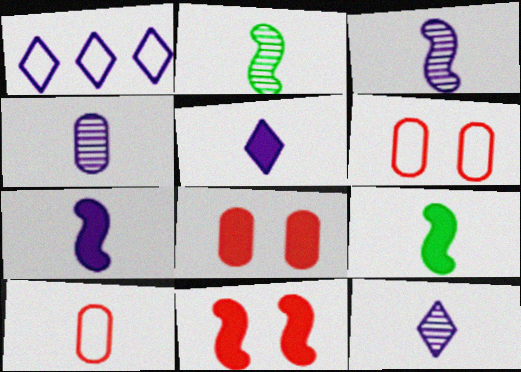[[1, 2, 8], 
[2, 5, 10], 
[3, 4, 12], 
[9, 10, 12]]